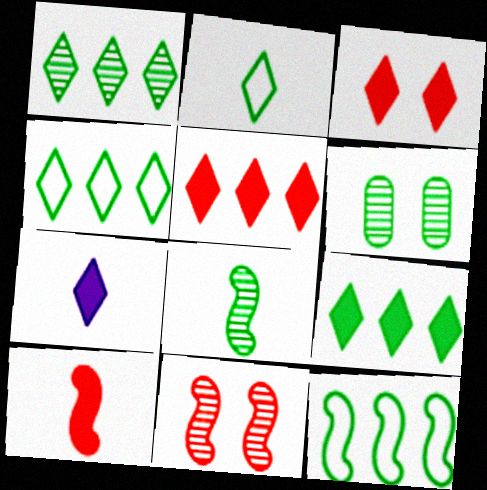[[1, 4, 9], 
[1, 6, 8], 
[3, 7, 9]]